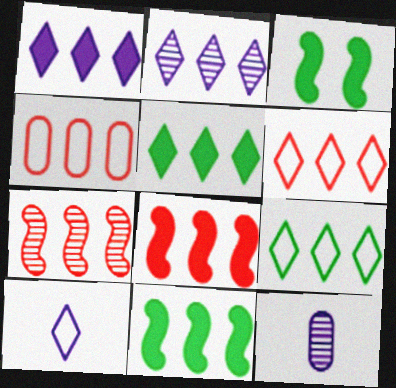[[2, 4, 11], 
[2, 5, 6], 
[3, 6, 12]]